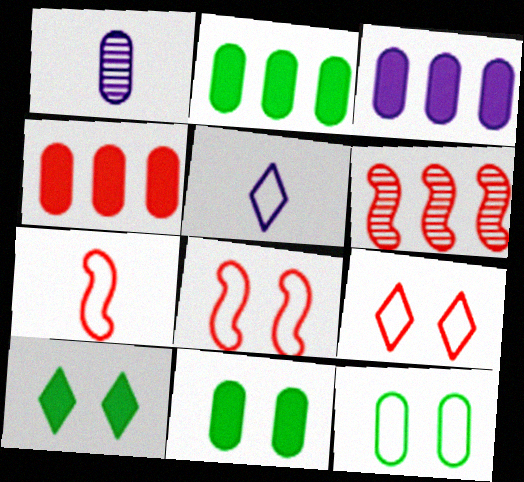[[1, 4, 12], 
[2, 3, 4], 
[5, 6, 11]]